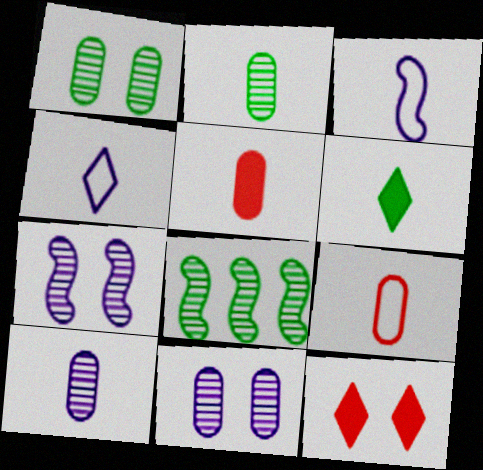[]